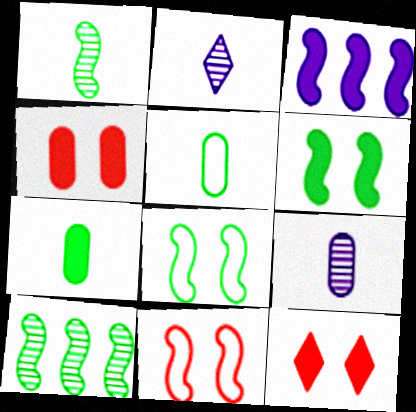[[1, 3, 11], 
[3, 7, 12]]